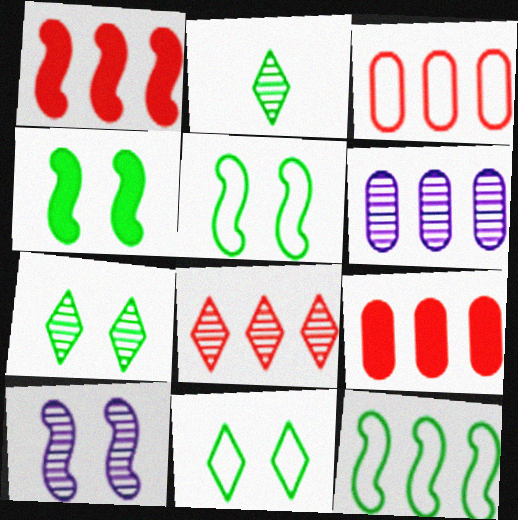[[1, 3, 8]]